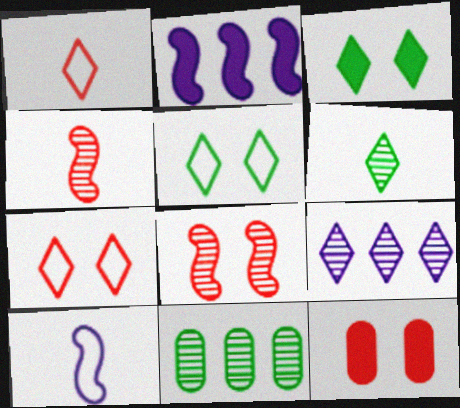[[1, 3, 9], 
[7, 8, 12]]